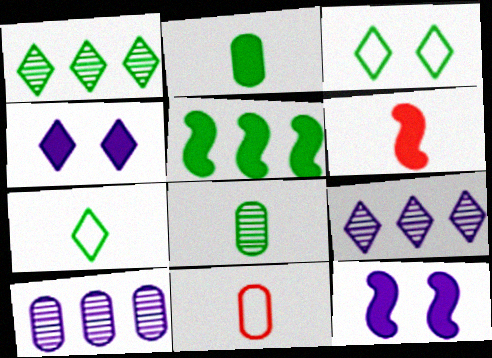[[1, 11, 12], 
[3, 5, 8], 
[3, 6, 10], 
[5, 6, 12]]